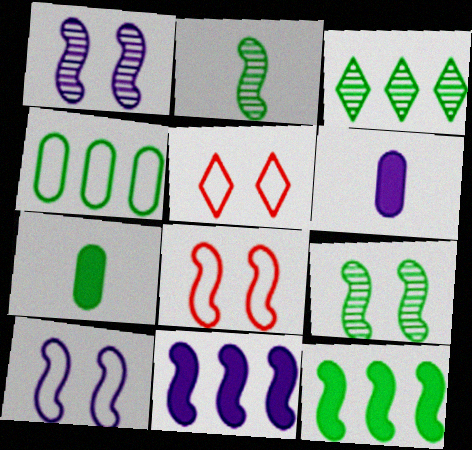[[2, 8, 11], 
[3, 4, 12], 
[3, 6, 8]]